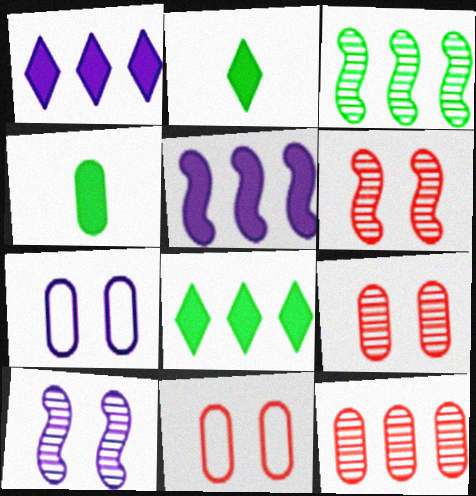[[4, 7, 12]]